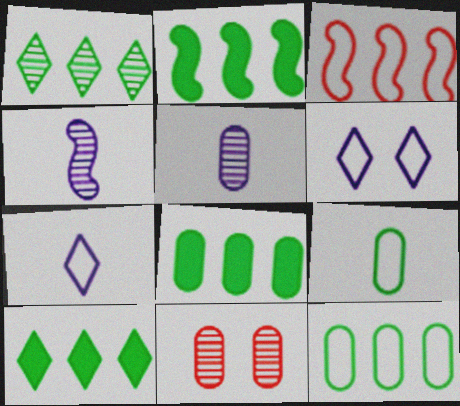[[1, 2, 12], 
[1, 4, 11], 
[2, 7, 11], 
[2, 8, 10], 
[3, 6, 9]]